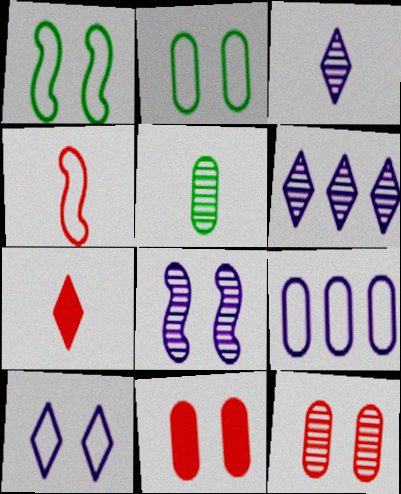[[5, 9, 11]]